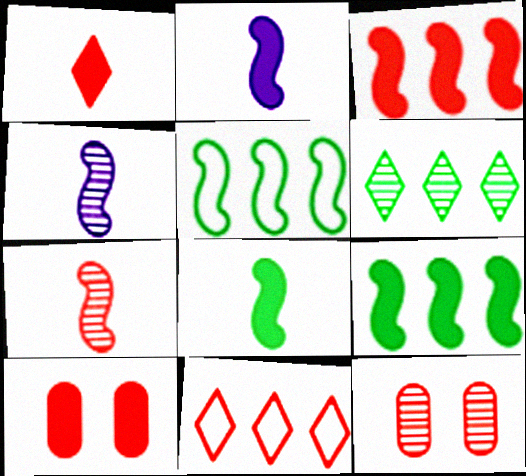[[1, 3, 10], 
[4, 6, 12], 
[7, 10, 11]]